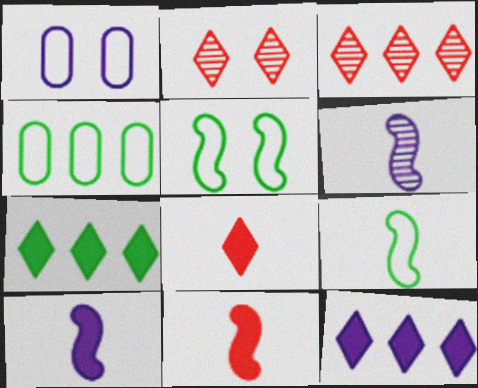[[1, 6, 12], 
[2, 4, 10], 
[6, 9, 11]]